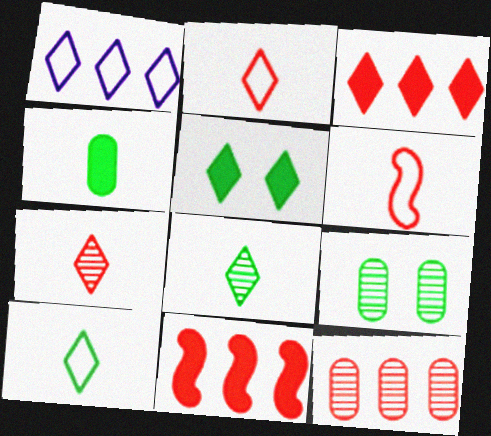[[1, 5, 7]]